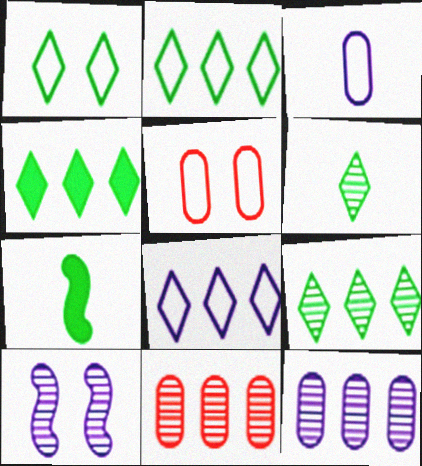[[1, 4, 6], 
[2, 4, 9], 
[6, 10, 11]]